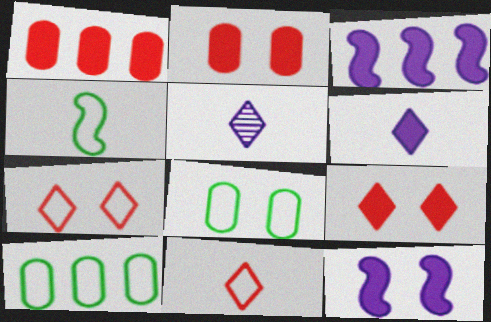[]